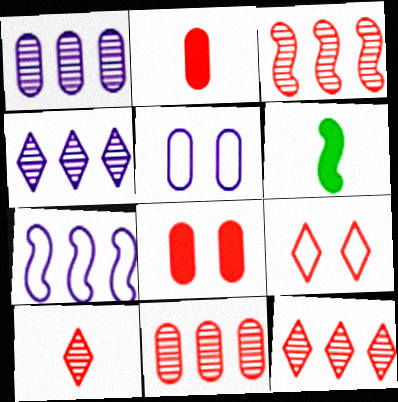[[1, 6, 9], 
[2, 3, 9], 
[3, 11, 12], 
[5, 6, 12]]